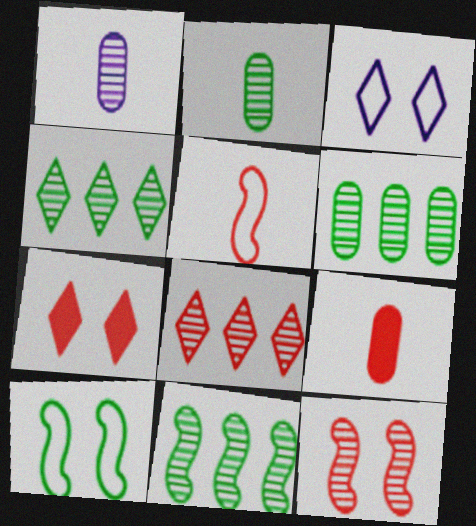[[1, 4, 12], 
[3, 9, 11], 
[4, 6, 11]]